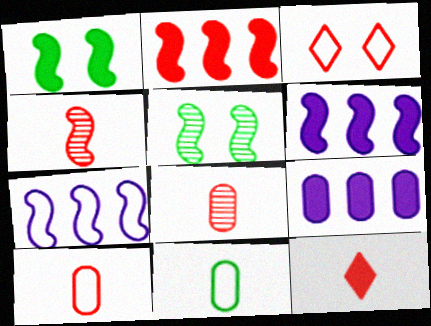[[1, 4, 7], 
[1, 9, 12], 
[2, 3, 8], 
[3, 7, 11], 
[4, 10, 12]]